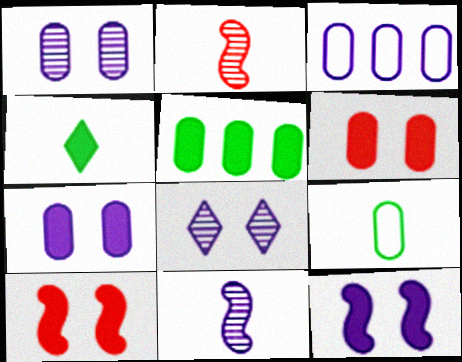[]